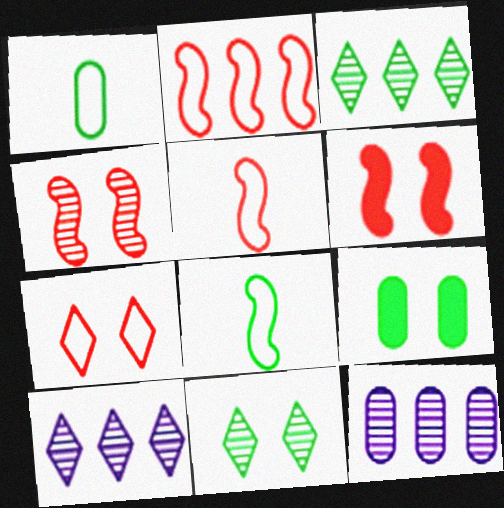[[1, 6, 10], 
[3, 8, 9], 
[5, 9, 10]]